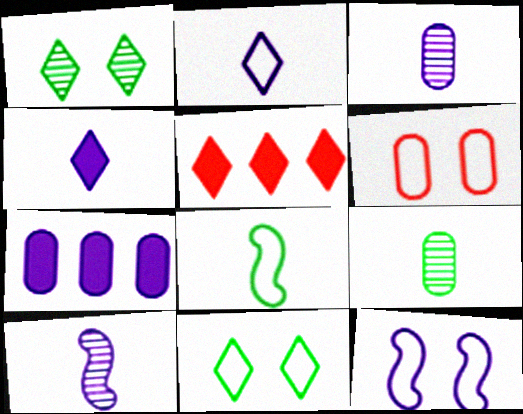[[1, 2, 5], 
[5, 9, 12], 
[6, 7, 9], 
[6, 11, 12]]